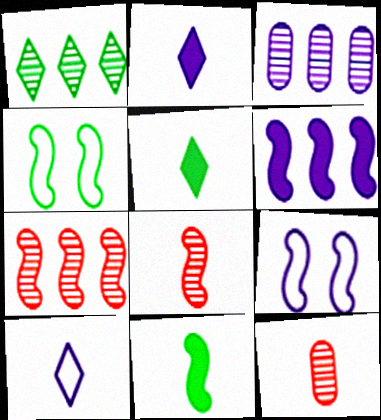[[1, 3, 7], 
[2, 3, 9], 
[4, 6, 8], 
[7, 9, 11], 
[10, 11, 12]]